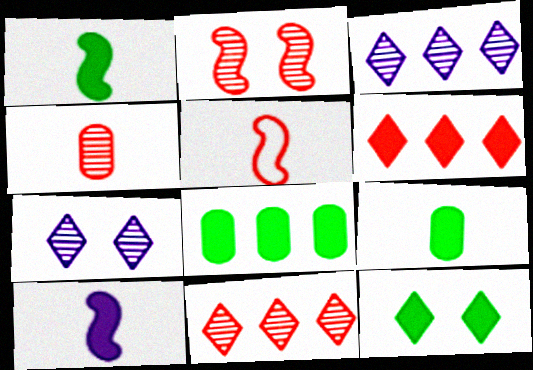[[1, 8, 12], 
[2, 4, 11], 
[5, 7, 8]]